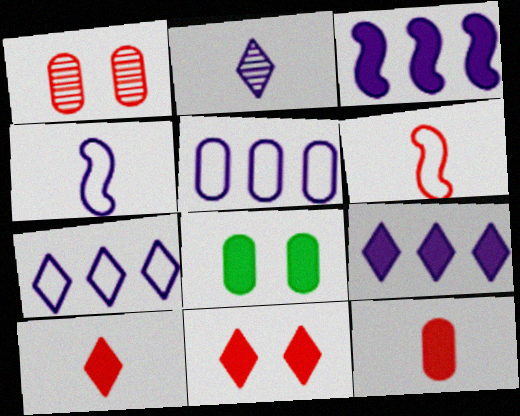[[3, 8, 10]]